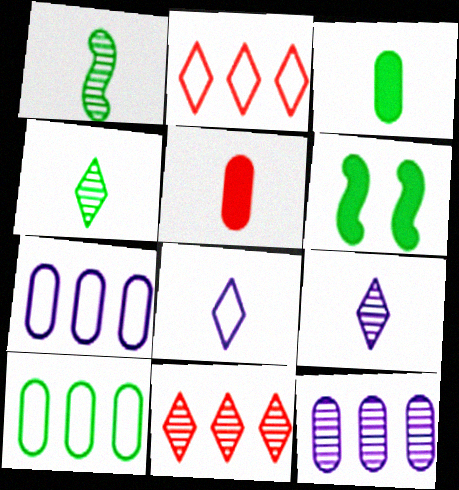[[1, 5, 8], 
[4, 6, 10]]